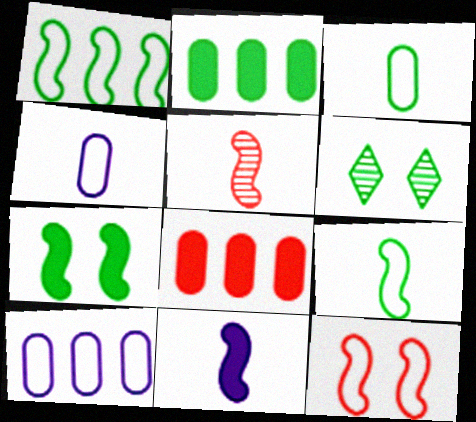[[2, 6, 9], 
[5, 9, 11]]